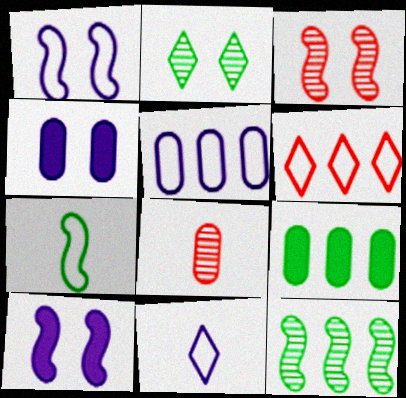[[1, 5, 11], 
[2, 7, 9], 
[3, 9, 11]]